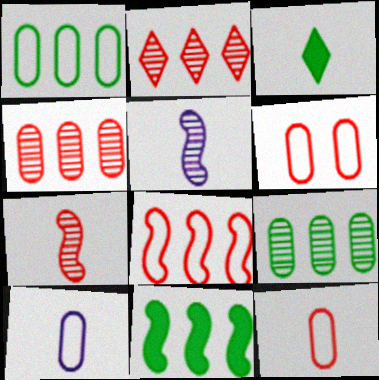[[1, 6, 10], 
[3, 5, 12], 
[3, 7, 10]]